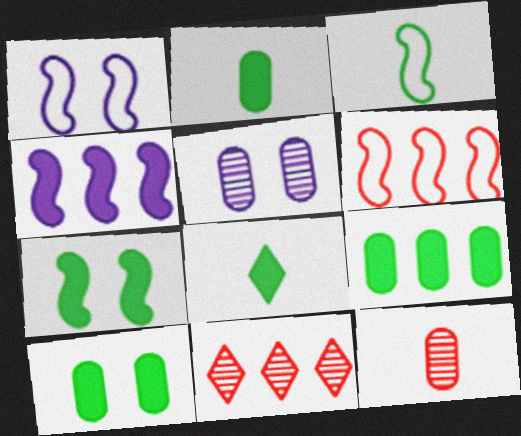[[1, 2, 11], 
[1, 3, 6], 
[2, 9, 10], 
[5, 6, 8], 
[7, 8, 9]]